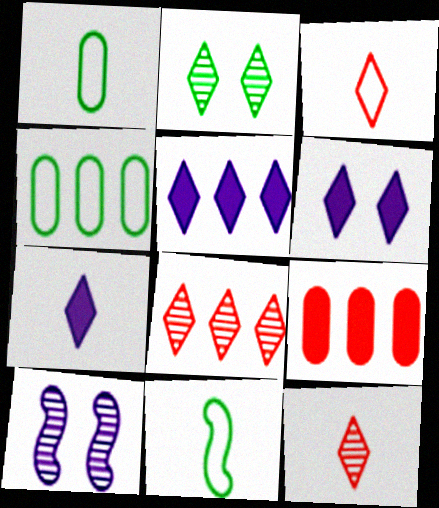[[2, 3, 5], 
[5, 6, 7]]